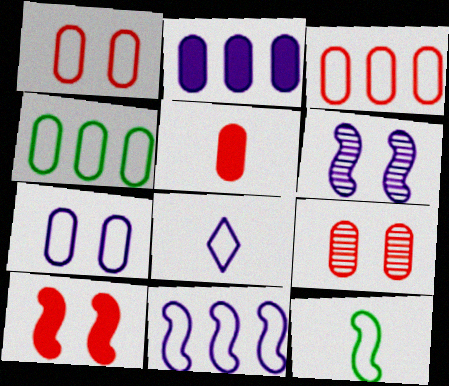[[2, 6, 8], 
[3, 5, 9], 
[7, 8, 11]]